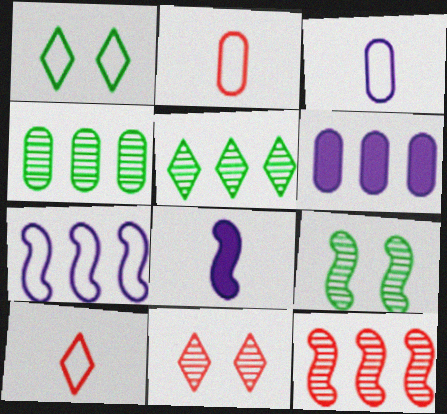[[1, 2, 7], 
[6, 9, 10]]